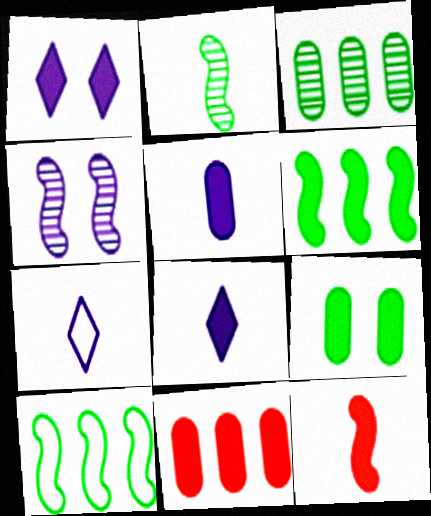[[4, 10, 12], 
[5, 9, 11]]